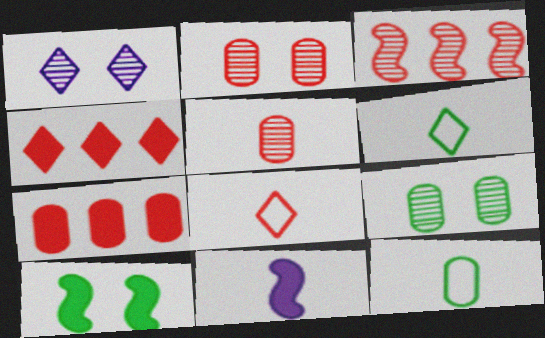[[1, 4, 6], 
[5, 6, 11]]